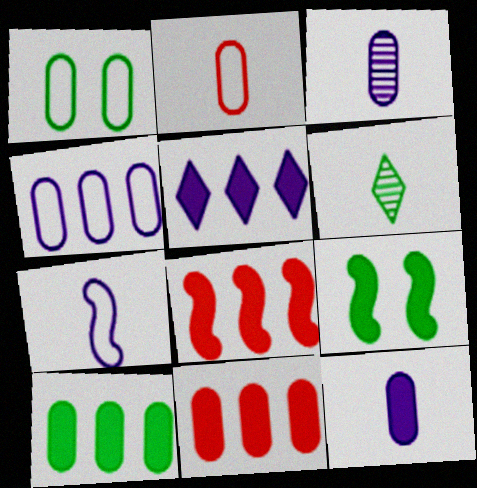[[1, 2, 4], 
[1, 3, 11], 
[5, 8, 10]]